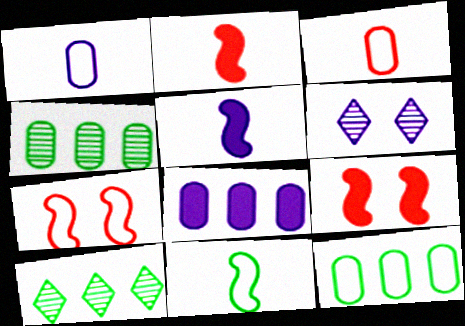[[1, 9, 10], 
[2, 6, 12]]